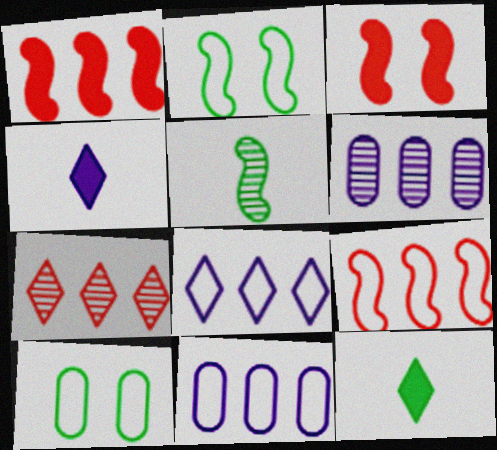[]